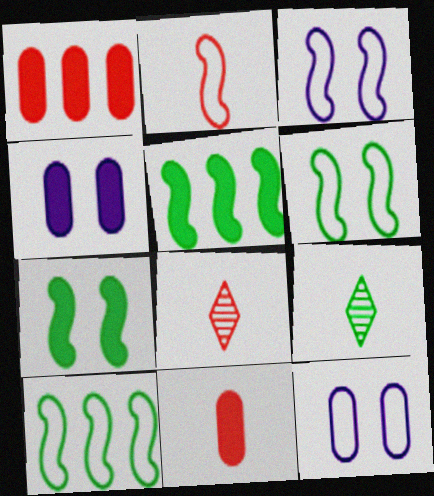[[1, 3, 9], 
[2, 3, 10], 
[2, 8, 11], 
[4, 8, 10], 
[5, 8, 12]]